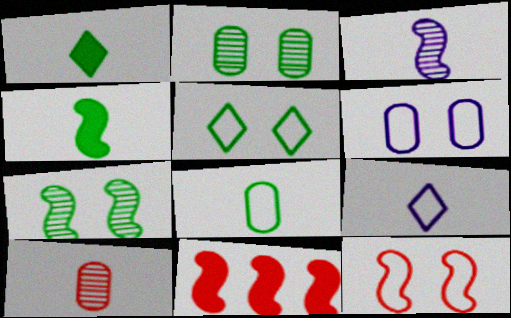[[2, 9, 11], 
[4, 9, 10], 
[5, 6, 12]]